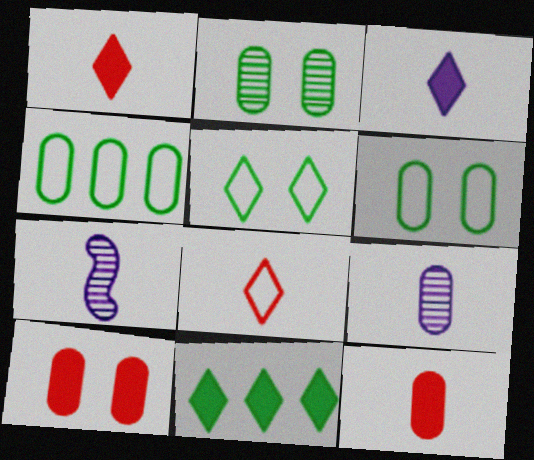[[4, 9, 10]]